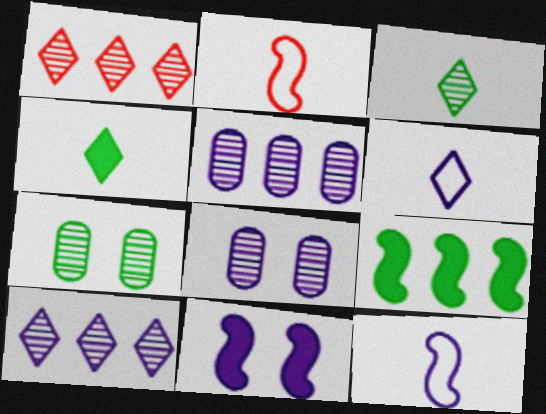[[5, 6, 11]]